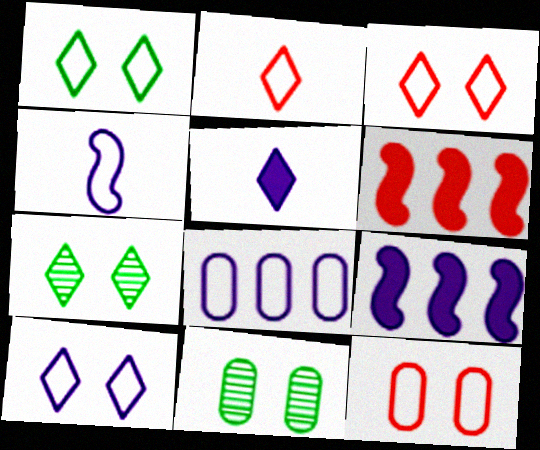[[1, 3, 10], 
[2, 9, 11], 
[4, 8, 10]]